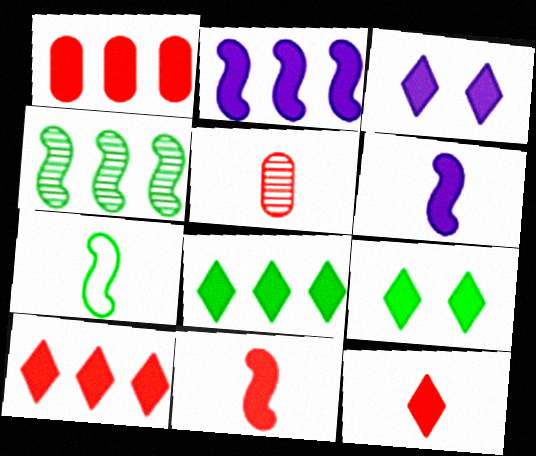[[1, 2, 8], 
[1, 6, 9], 
[3, 8, 12]]